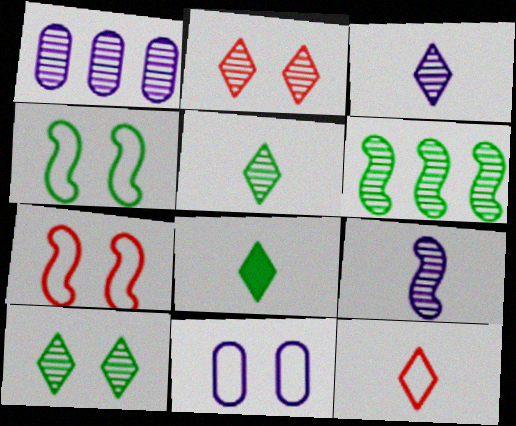[[1, 7, 8], 
[3, 8, 12]]